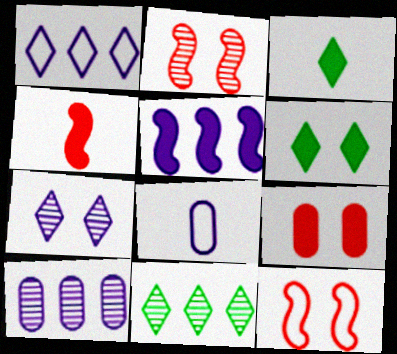[[1, 5, 10], 
[3, 5, 9], 
[3, 10, 12], 
[5, 7, 8]]